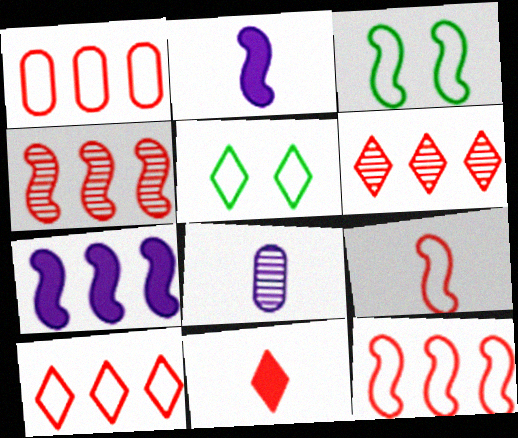[[1, 10, 12], 
[2, 3, 4]]